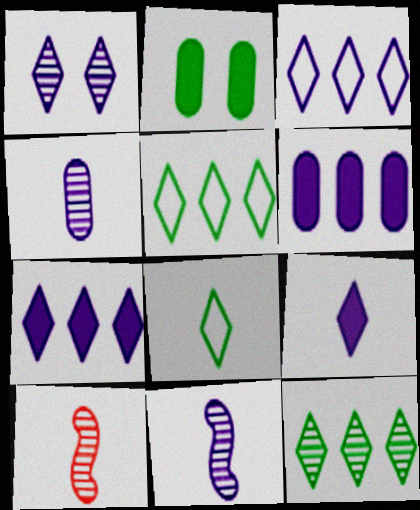[[1, 3, 9], 
[2, 3, 10]]